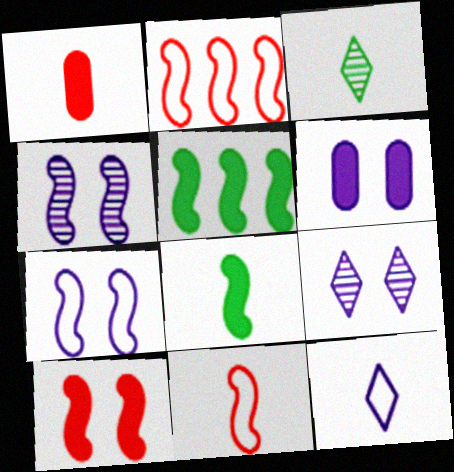[[2, 3, 6], 
[2, 4, 8], 
[4, 5, 11], 
[6, 7, 9]]